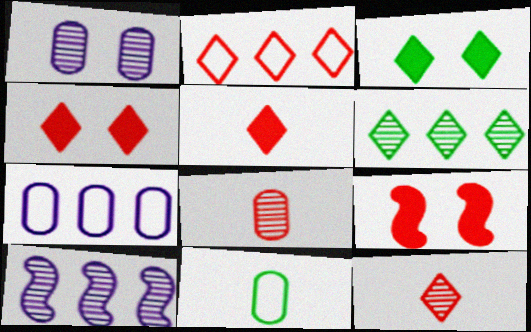[[2, 4, 12], 
[2, 8, 9], 
[4, 10, 11]]